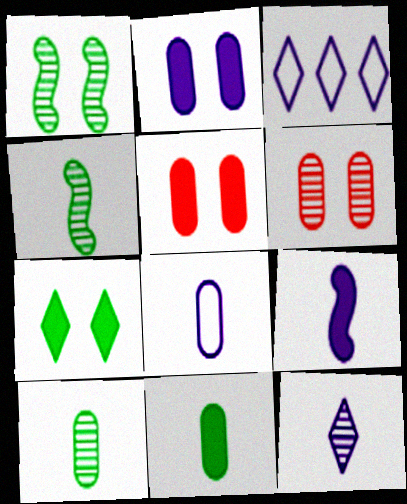[[3, 4, 5], 
[8, 9, 12]]